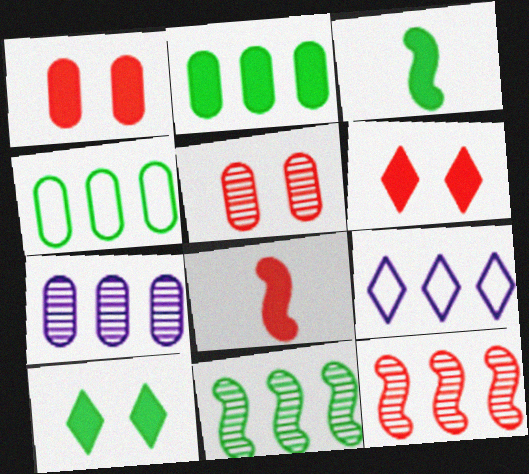[[2, 3, 10], 
[2, 9, 12], 
[3, 5, 9]]